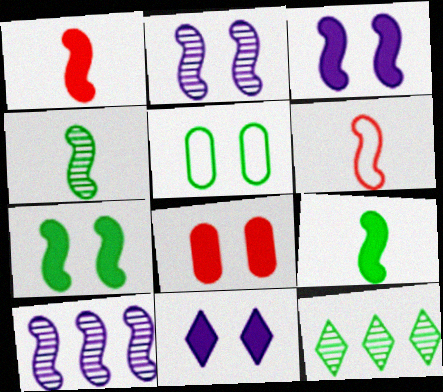[[5, 9, 12], 
[6, 7, 10], 
[7, 8, 11]]